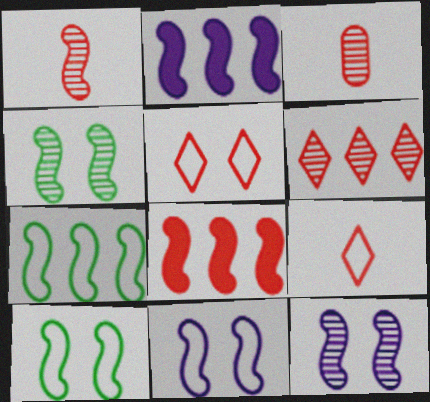[[1, 2, 10], 
[3, 5, 8]]